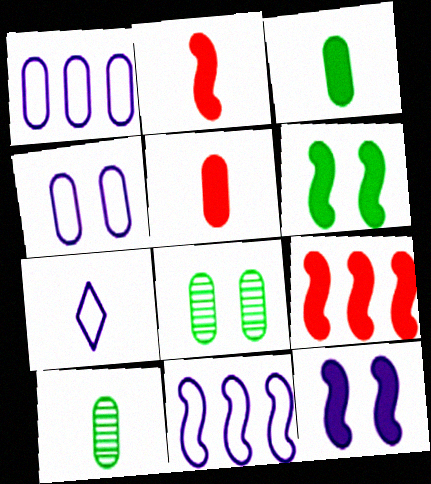[[1, 5, 8], 
[2, 7, 10], 
[4, 7, 11], 
[7, 8, 9]]